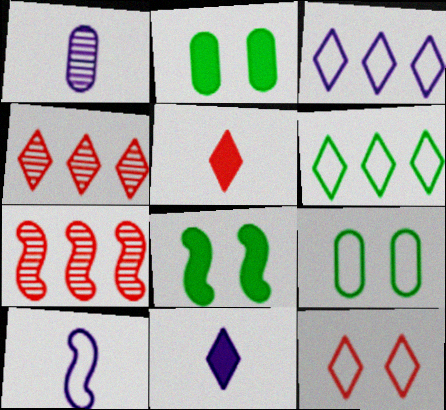[[1, 10, 11], 
[2, 4, 10], 
[4, 5, 12], 
[7, 8, 10], 
[7, 9, 11]]